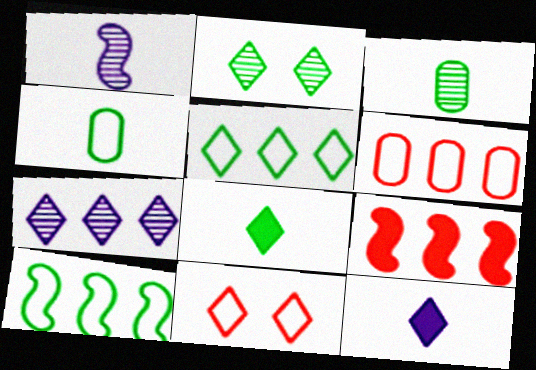[[2, 5, 8], 
[7, 8, 11]]